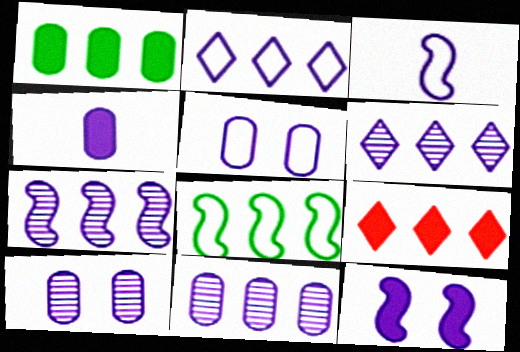[[2, 3, 5], 
[3, 7, 12], 
[4, 5, 11], 
[6, 7, 11], 
[8, 9, 11]]